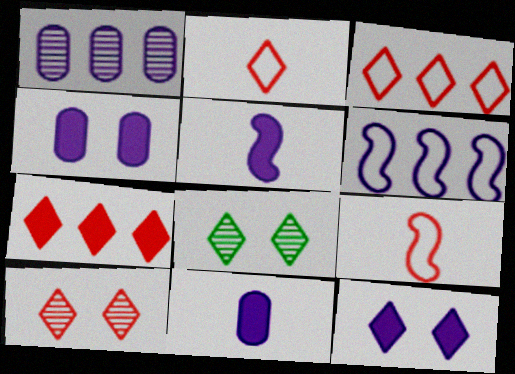[[2, 7, 10]]